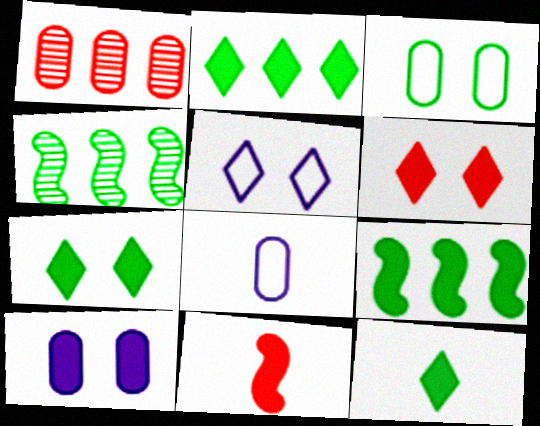[[2, 7, 12], 
[2, 10, 11], 
[3, 4, 12], 
[4, 6, 8]]